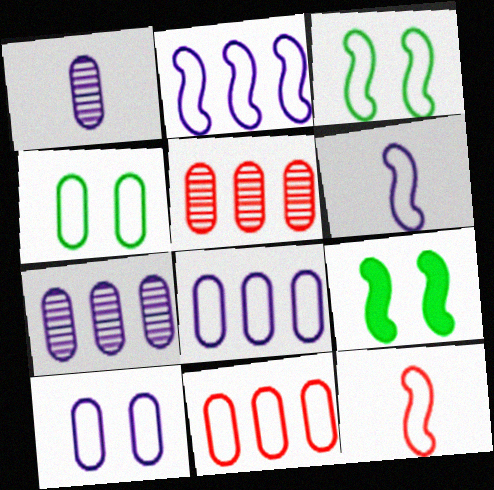[[2, 3, 12]]